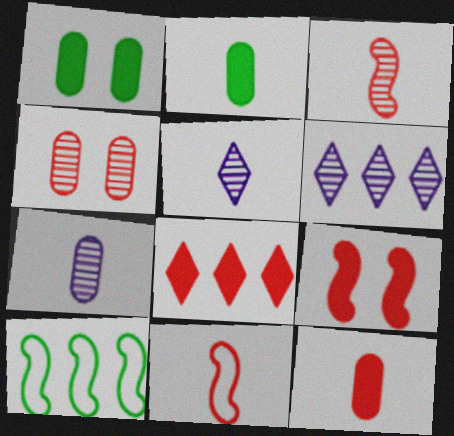[[1, 6, 11], 
[2, 5, 11], 
[4, 8, 11], 
[8, 9, 12]]